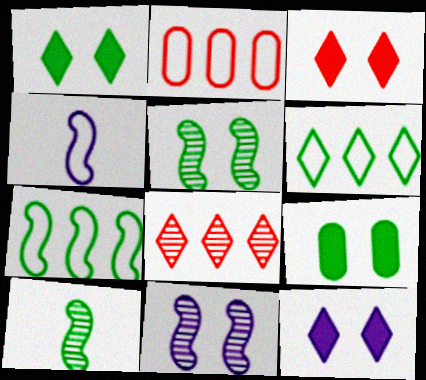[[1, 3, 12], 
[2, 10, 12], 
[4, 8, 9], 
[6, 9, 10]]